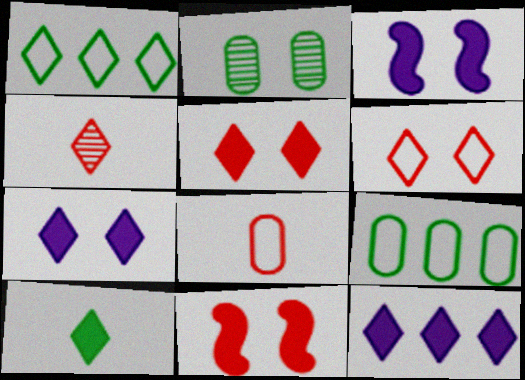[[1, 4, 7], 
[2, 3, 6], 
[3, 4, 9], 
[5, 10, 12]]